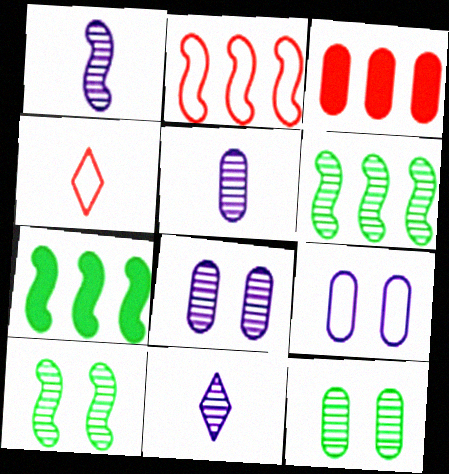[[1, 5, 11], 
[4, 7, 8]]